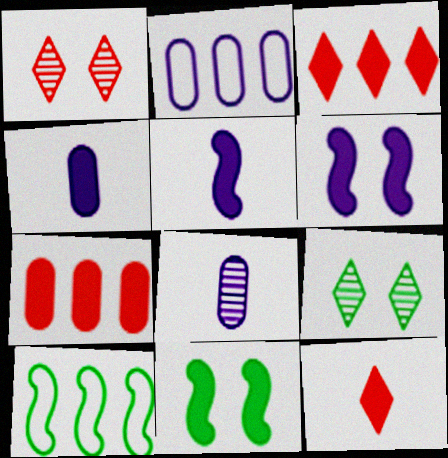[[1, 4, 10], 
[3, 4, 11]]